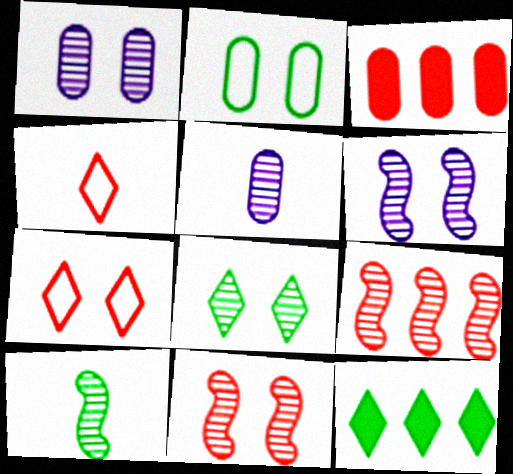[[1, 8, 11], 
[2, 3, 5], 
[2, 10, 12], 
[3, 4, 11], 
[5, 8, 9], 
[6, 9, 10]]